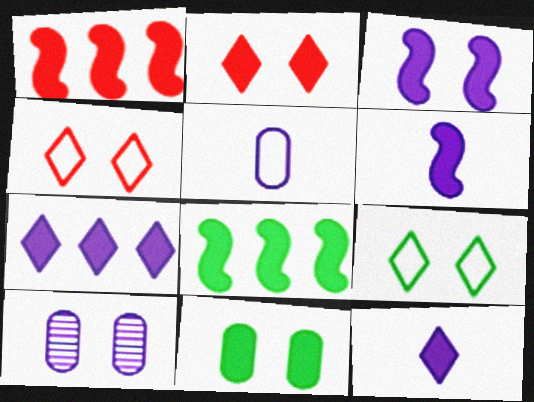[[1, 11, 12], 
[2, 3, 11]]